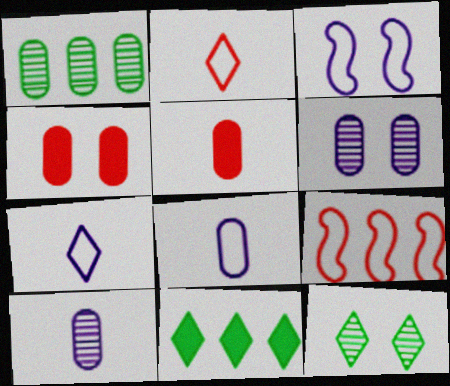[[1, 4, 8], 
[3, 4, 12]]